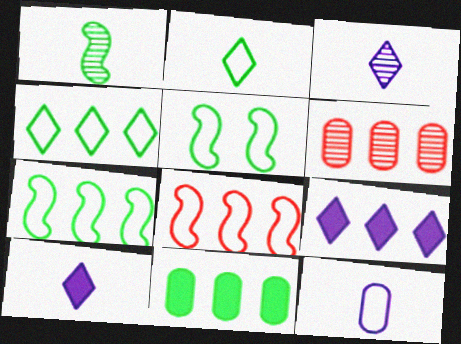[[5, 6, 10], 
[6, 7, 9]]